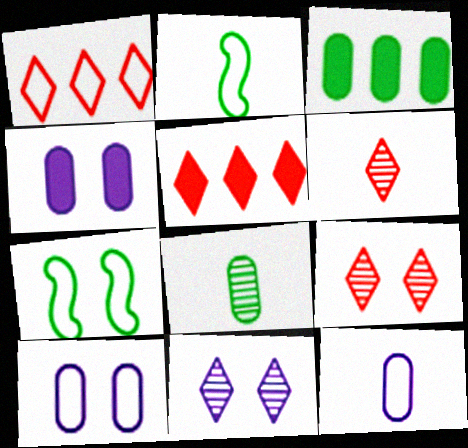[[1, 2, 10], 
[1, 7, 12], 
[4, 7, 9]]